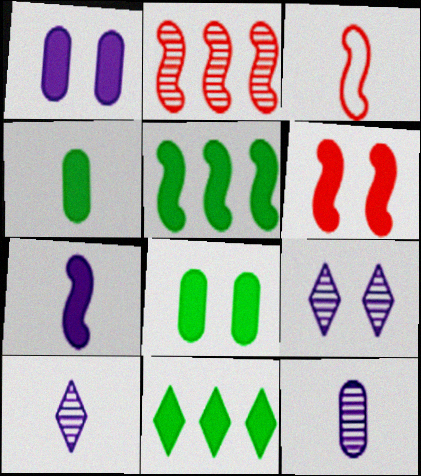[[2, 3, 6], 
[3, 4, 10], 
[5, 6, 7]]